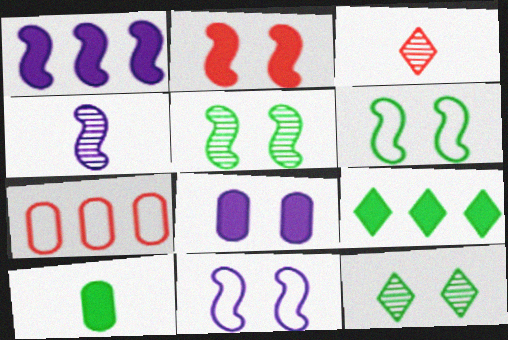[[1, 4, 11], 
[2, 3, 7], 
[2, 5, 11]]